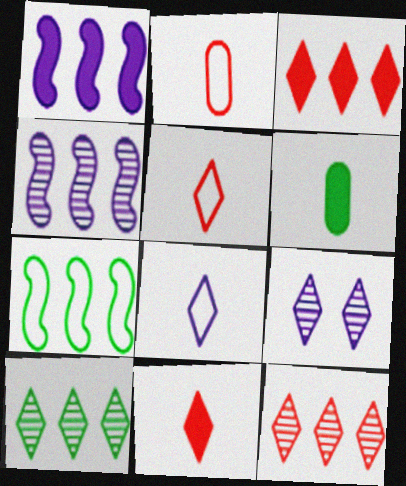[]